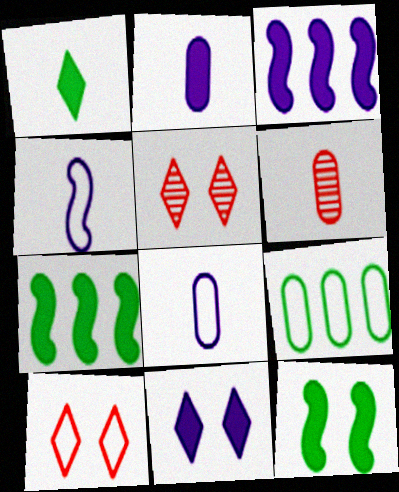[[1, 4, 6], 
[2, 3, 11], 
[4, 9, 10], 
[5, 7, 8]]